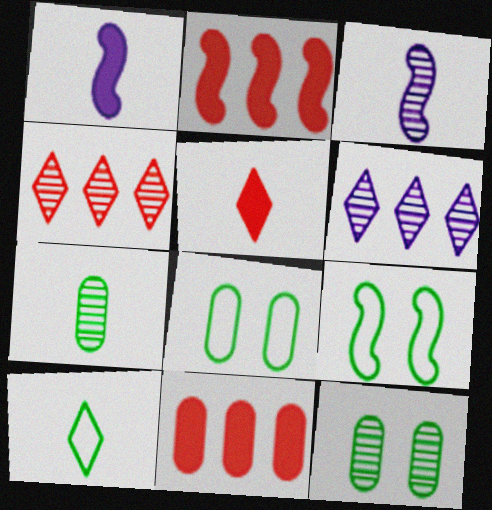[[1, 4, 8], 
[2, 3, 9], 
[3, 4, 12]]